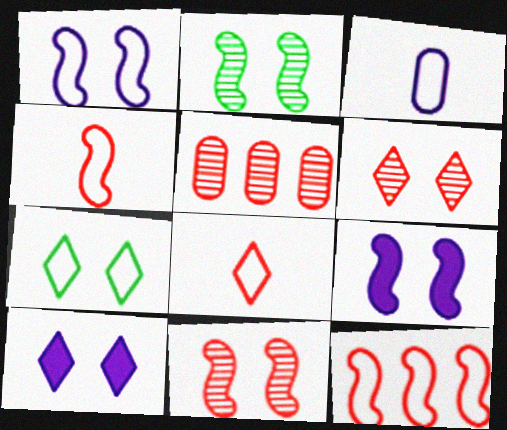[[3, 7, 12], 
[6, 7, 10]]